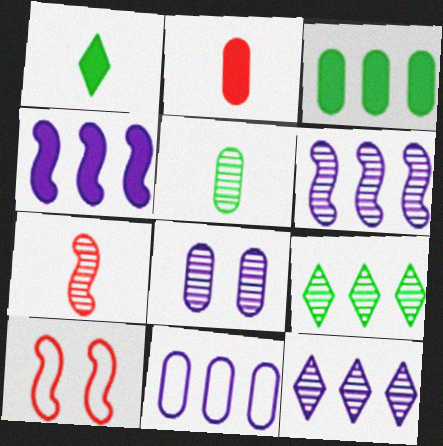[[4, 11, 12], 
[7, 8, 9]]